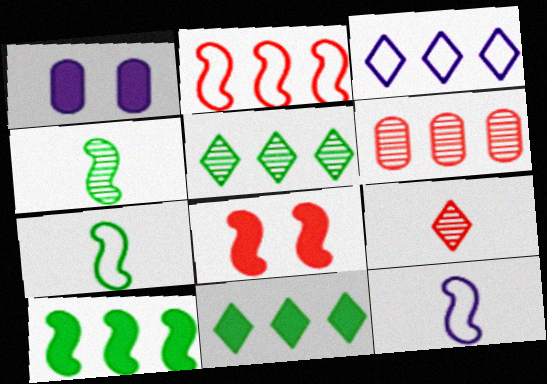[[3, 6, 10]]